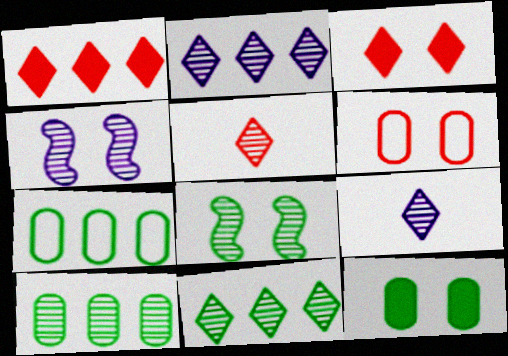[[4, 5, 10]]